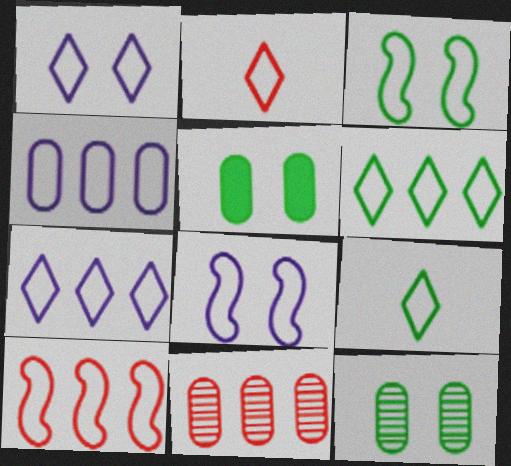[[1, 2, 6], 
[2, 3, 4], 
[4, 6, 10]]